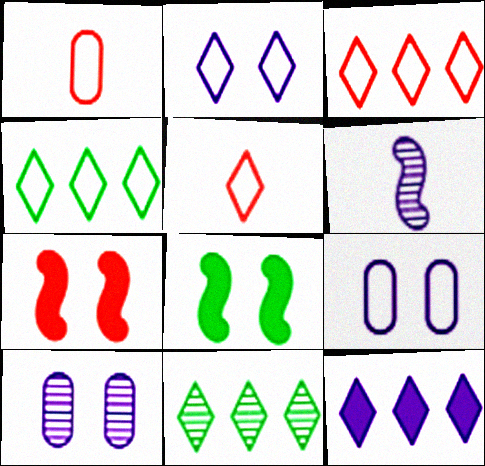[[2, 4, 5], 
[3, 11, 12], 
[6, 9, 12]]